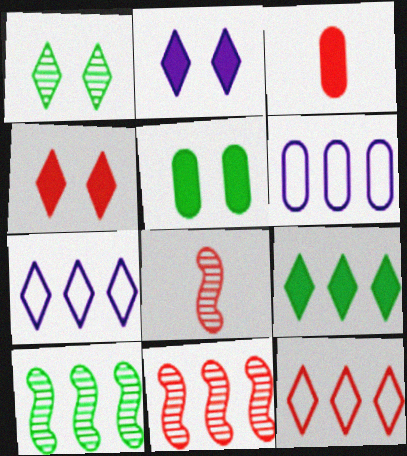[[5, 7, 8], 
[6, 9, 11]]